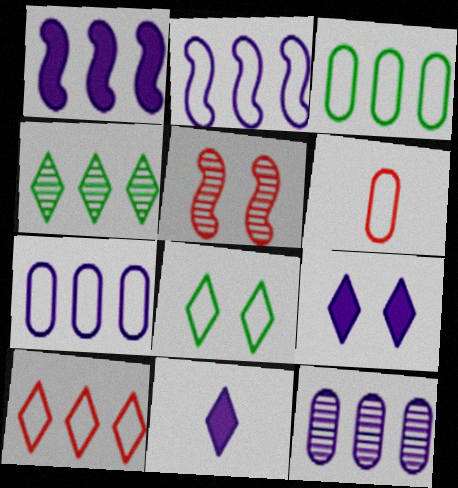[[2, 3, 10], 
[2, 6, 8], 
[3, 5, 11]]